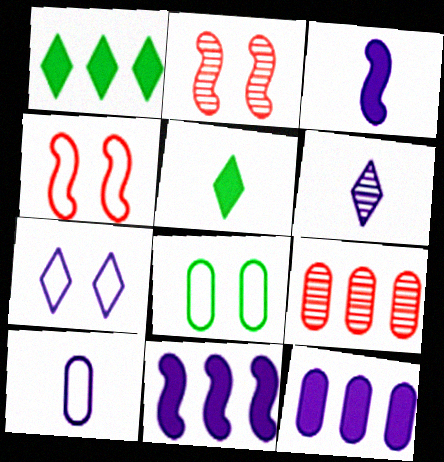[[1, 2, 10], 
[3, 6, 10], 
[4, 7, 8]]